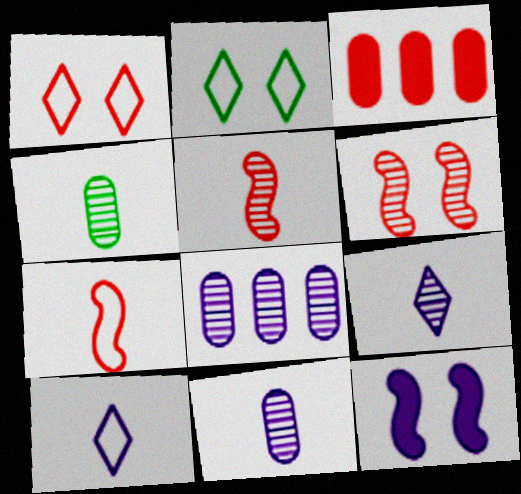[[1, 3, 5], 
[4, 5, 9], 
[8, 10, 12]]